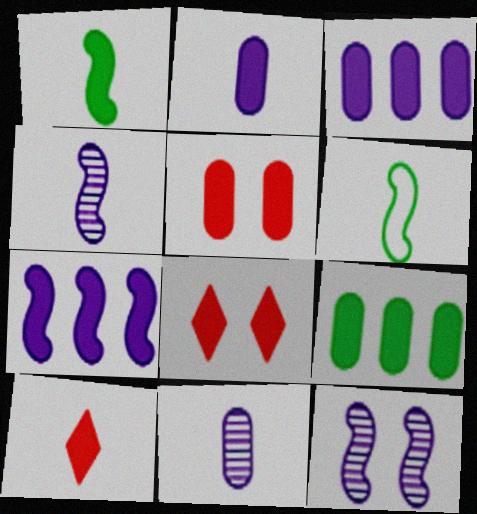[[1, 2, 10], 
[1, 3, 8], 
[2, 5, 9], 
[6, 10, 11]]